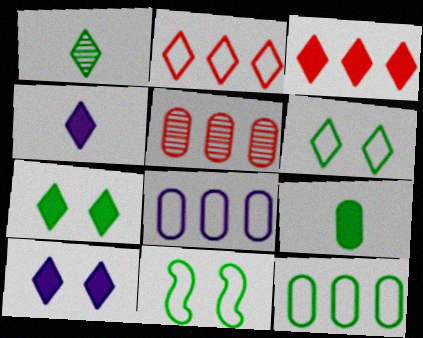[[1, 2, 10], 
[3, 4, 7], 
[4, 5, 11]]